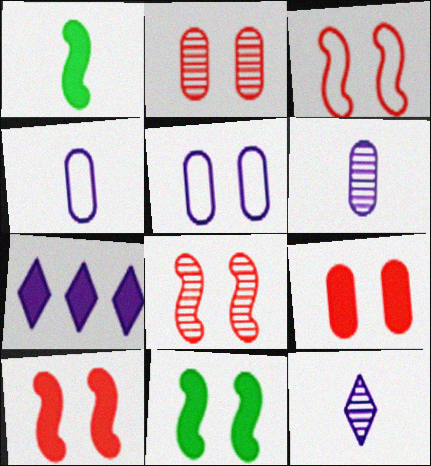[[1, 7, 9], 
[3, 8, 10]]